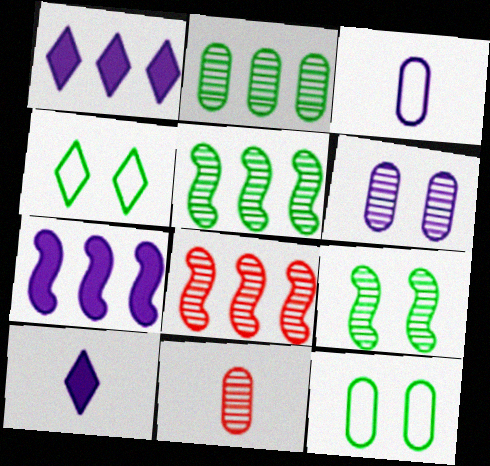[[2, 6, 11], 
[4, 7, 11], 
[8, 10, 12]]